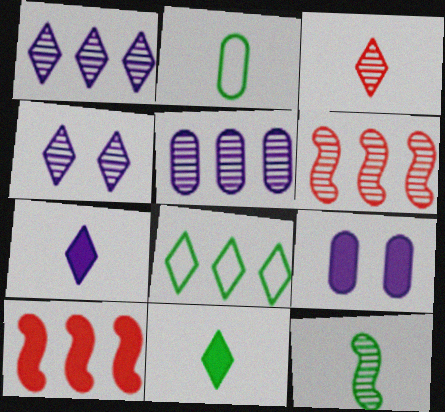[[2, 4, 10], 
[2, 11, 12], 
[5, 8, 10], 
[9, 10, 11]]